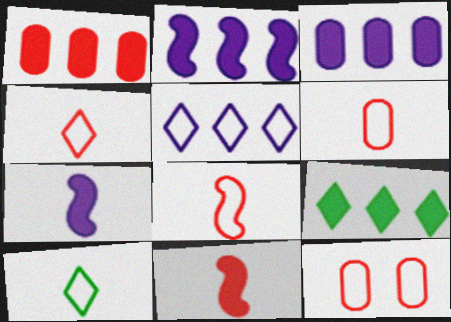[[1, 2, 9], 
[4, 6, 8]]